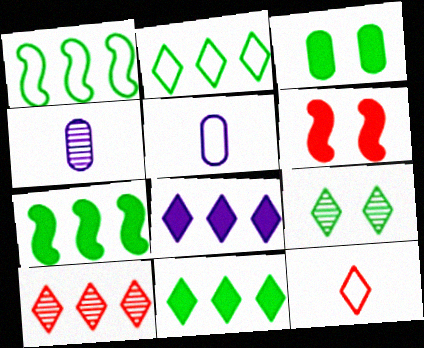[[2, 4, 6], 
[2, 8, 10], 
[8, 9, 12]]